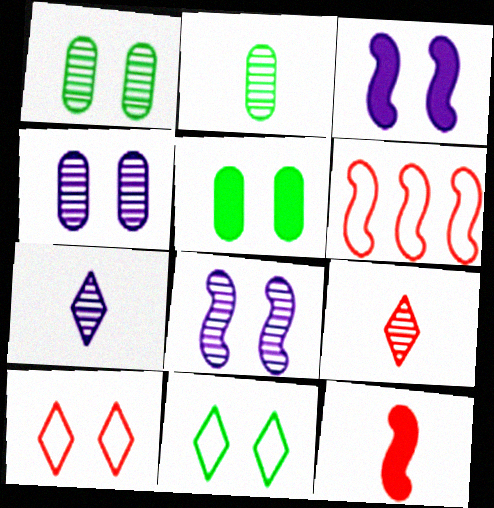[[1, 3, 10], 
[5, 6, 7], 
[5, 8, 10]]